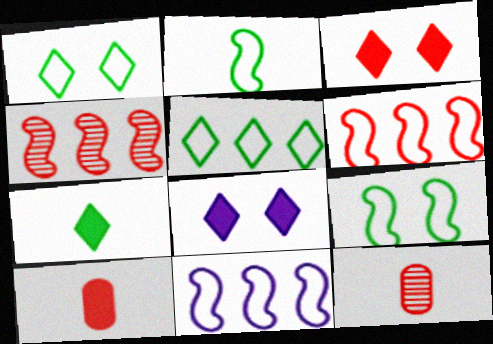[[3, 6, 12]]